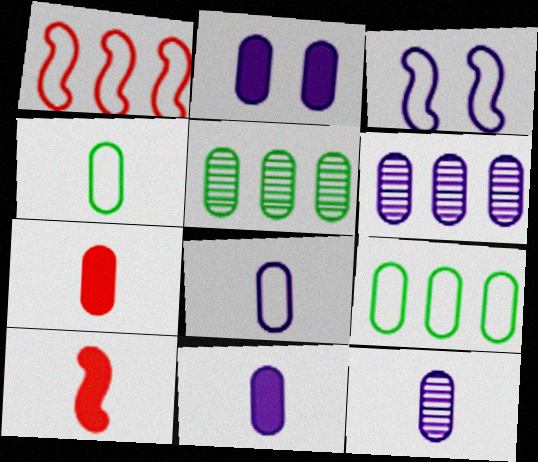[[2, 6, 8], 
[4, 7, 12], 
[8, 11, 12]]